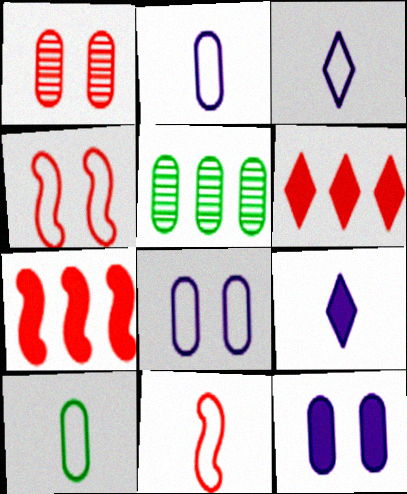[[1, 6, 11], 
[3, 10, 11], 
[4, 5, 9]]